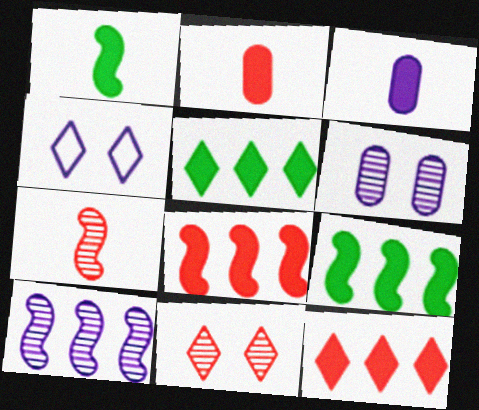[[3, 4, 10]]